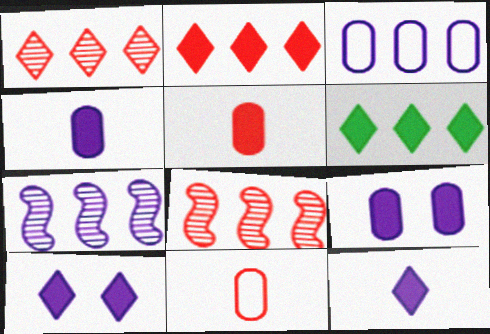[[3, 6, 8]]